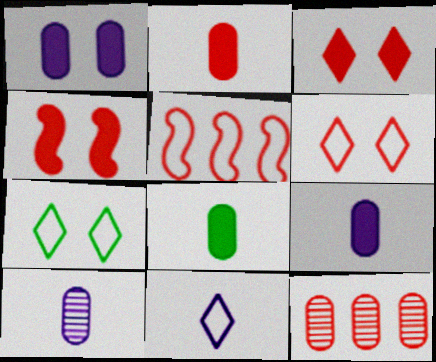[[2, 8, 9]]